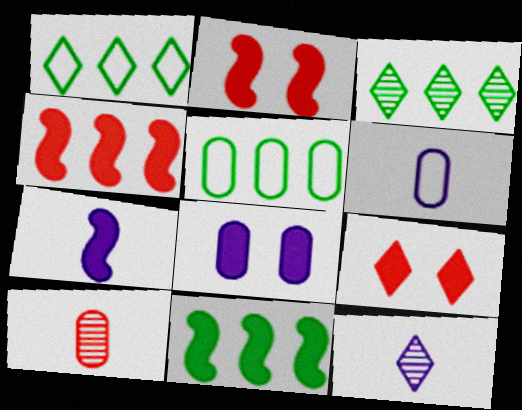[[1, 9, 12], 
[2, 3, 6], 
[2, 5, 12], 
[2, 7, 11], 
[3, 5, 11], 
[5, 8, 10], 
[6, 7, 12]]